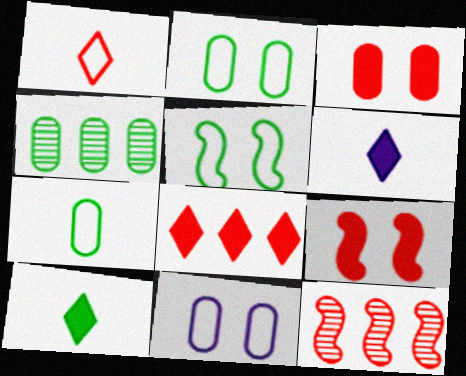[[1, 3, 12], 
[2, 6, 12], 
[4, 5, 10], 
[10, 11, 12]]